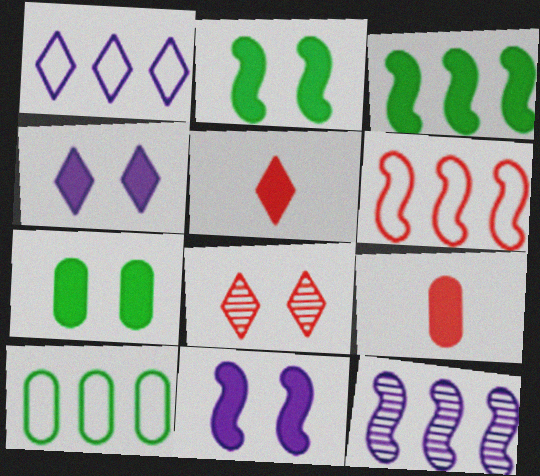[[1, 6, 10], 
[3, 4, 9], 
[3, 6, 12], 
[6, 8, 9]]